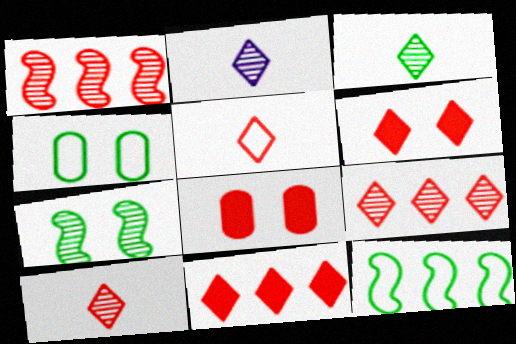[[1, 5, 8], 
[2, 3, 10], 
[2, 8, 12], 
[5, 6, 9]]